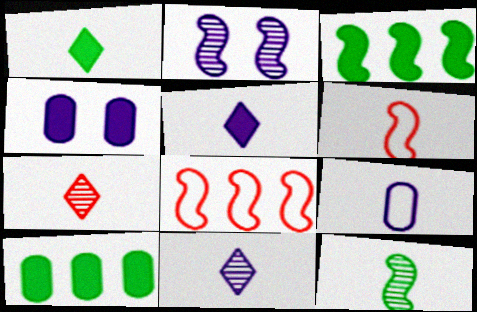[[2, 3, 6]]